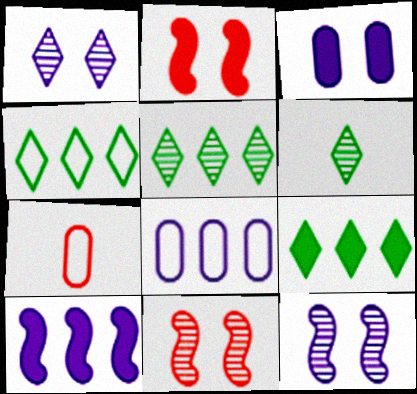[[2, 6, 8], 
[4, 5, 9], 
[7, 9, 12]]